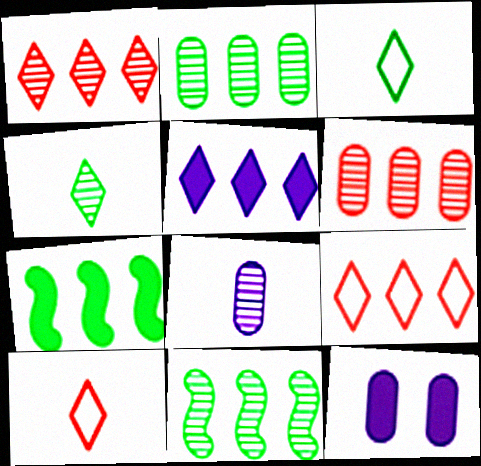[[10, 11, 12]]